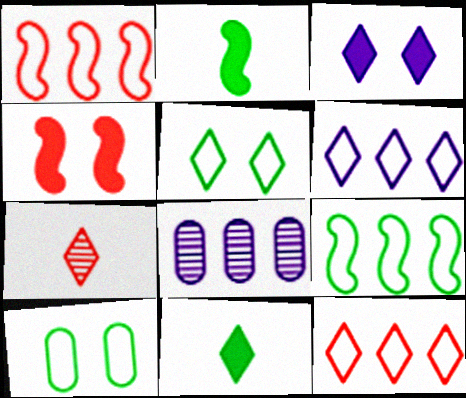[]